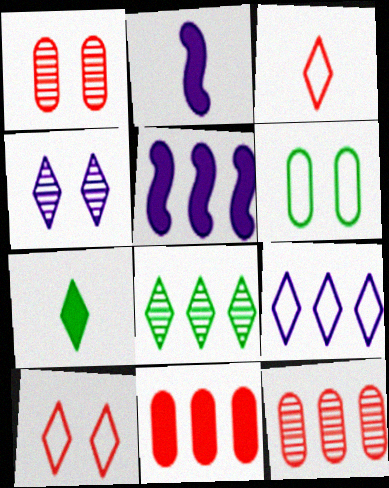[]